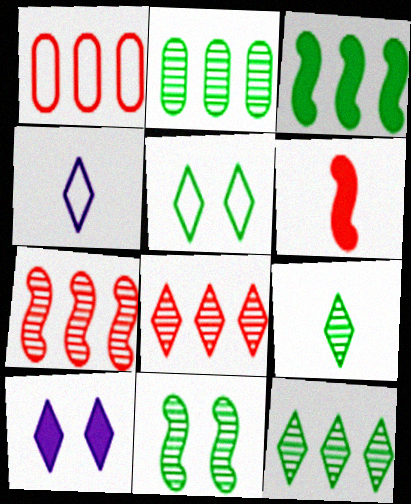[[2, 9, 11]]